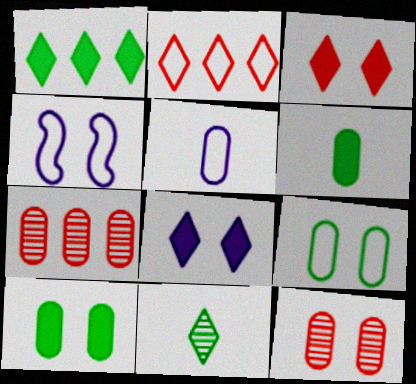[[2, 8, 11], 
[5, 7, 10]]